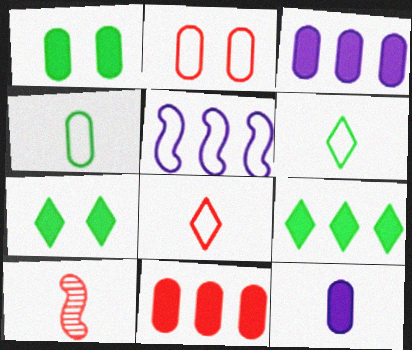[[1, 11, 12], 
[2, 5, 6], 
[6, 10, 12]]